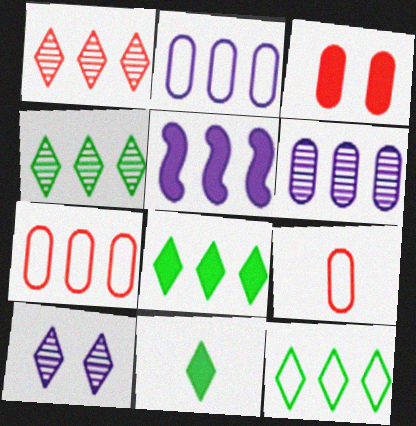[[3, 5, 11], 
[4, 5, 7], 
[4, 8, 12]]